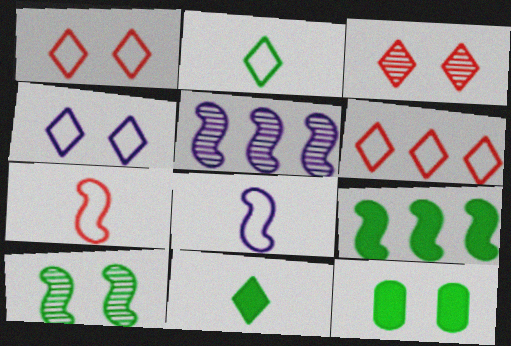[[2, 4, 6], 
[9, 11, 12]]